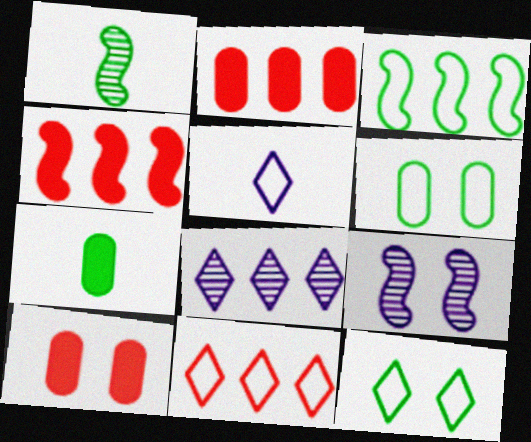[[2, 3, 8], 
[5, 11, 12], 
[7, 9, 11], 
[9, 10, 12]]